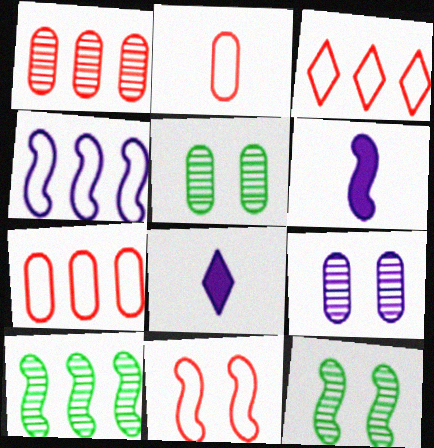[[2, 3, 11], 
[3, 5, 6], 
[4, 8, 9], 
[6, 10, 11], 
[7, 8, 12]]